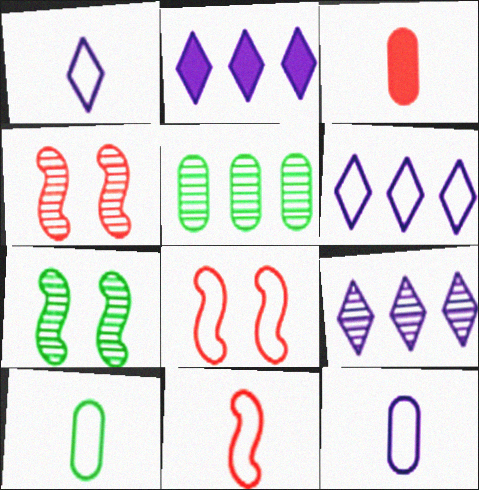[[1, 10, 11], 
[2, 4, 10], 
[2, 6, 9], 
[3, 6, 7], 
[6, 8, 10]]